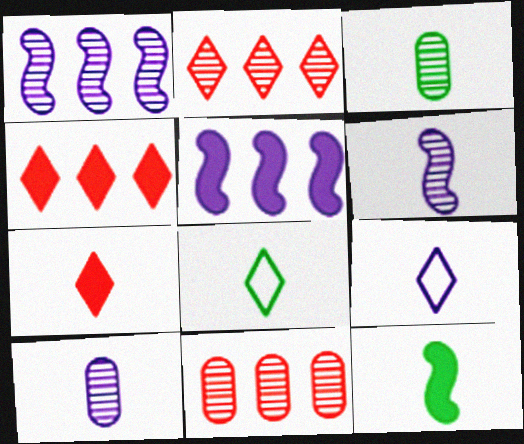[[3, 8, 12]]